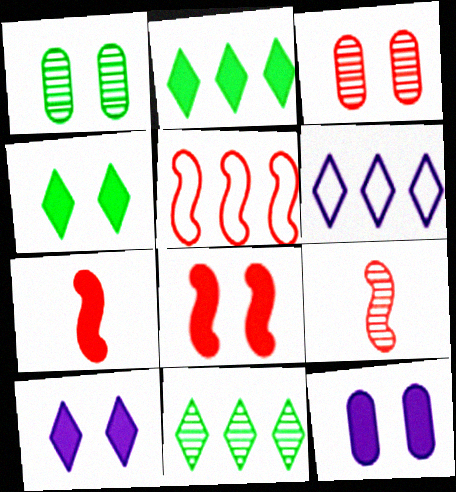[[1, 6, 7], 
[2, 7, 12], 
[4, 8, 12], 
[5, 8, 9]]